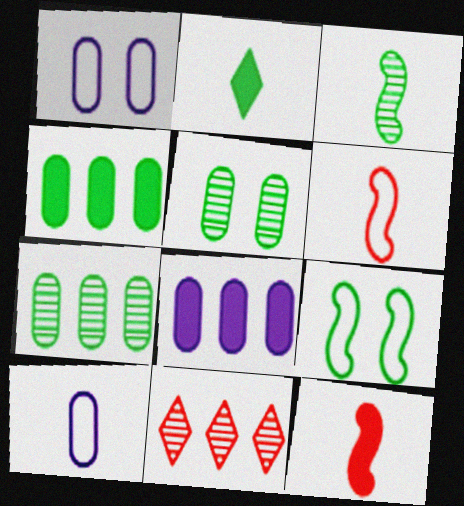[[2, 7, 9]]